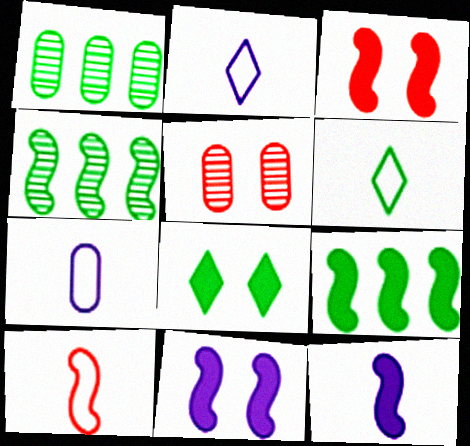[[1, 2, 3], 
[2, 5, 9], 
[3, 9, 12], 
[4, 10, 11], 
[6, 7, 10]]